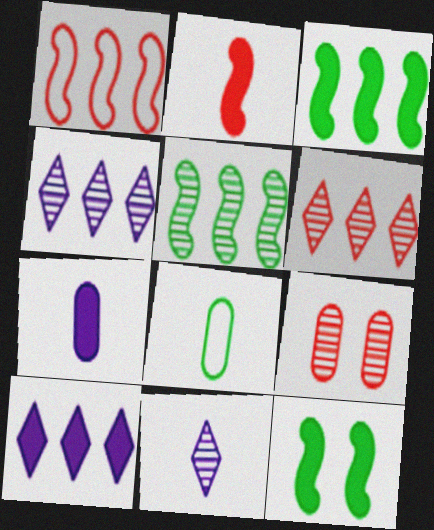[[2, 8, 11], 
[5, 9, 11]]